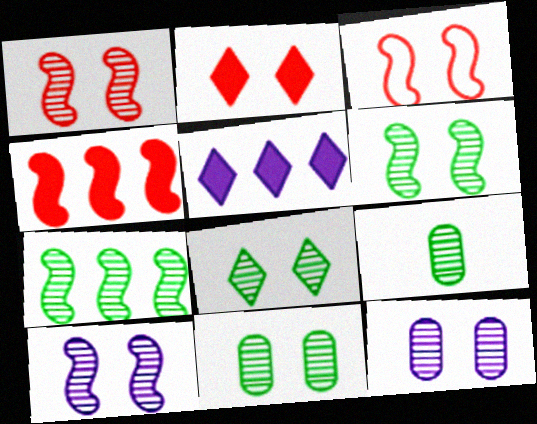[[1, 6, 10], 
[1, 8, 12], 
[3, 5, 9], 
[6, 8, 11], 
[7, 8, 9]]